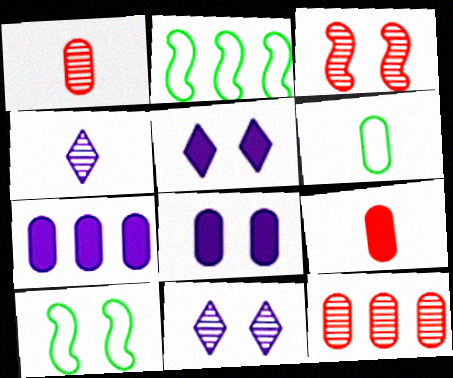[[1, 2, 5], 
[2, 9, 11], 
[6, 8, 12]]